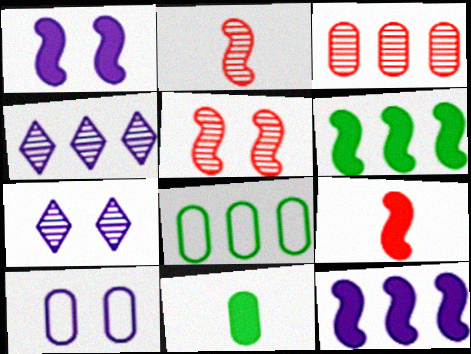[[1, 6, 9], 
[1, 7, 10], 
[3, 10, 11], 
[7, 8, 9]]